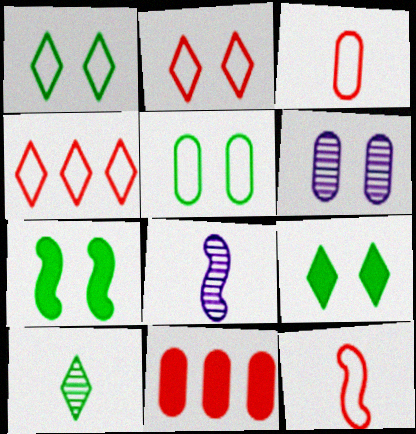[[1, 8, 11], 
[2, 6, 7]]